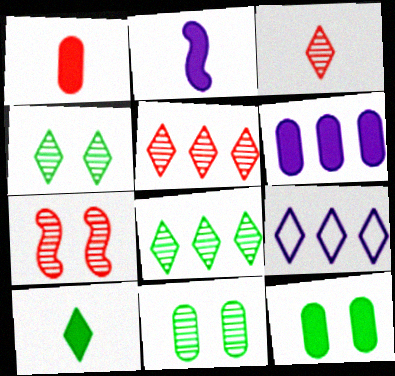[[1, 2, 10], 
[1, 6, 12]]